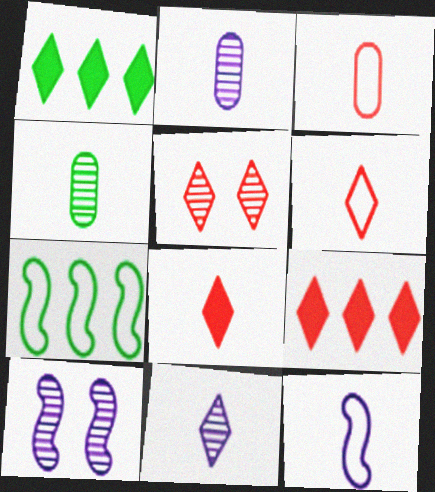[[1, 3, 10], 
[4, 8, 12], 
[5, 6, 9]]